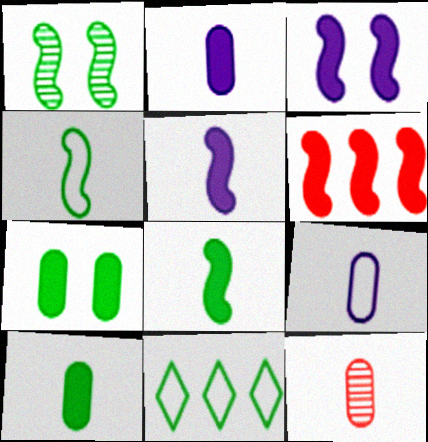[[1, 10, 11], 
[3, 6, 8], 
[3, 11, 12], 
[9, 10, 12]]